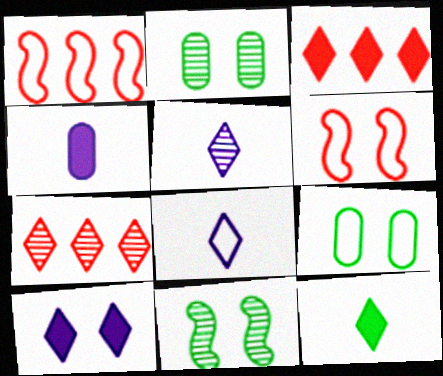[[1, 8, 9], 
[2, 6, 10], 
[3, 10, 12]]